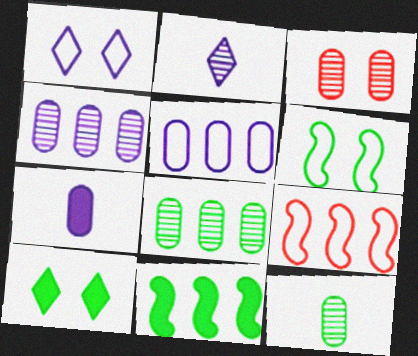[[3, 4, 12]]